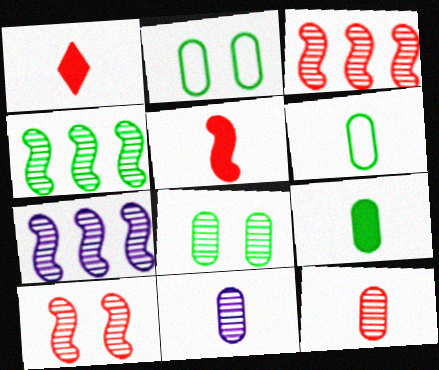[[1, 2, 7], 
[3, 4, 7]]